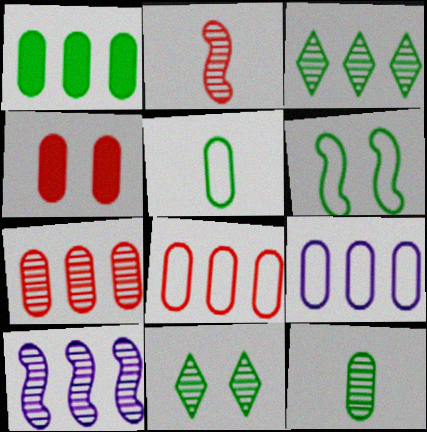[[1, 7, 9], 
[3, 7, 10], 
[4, 9, 12]]